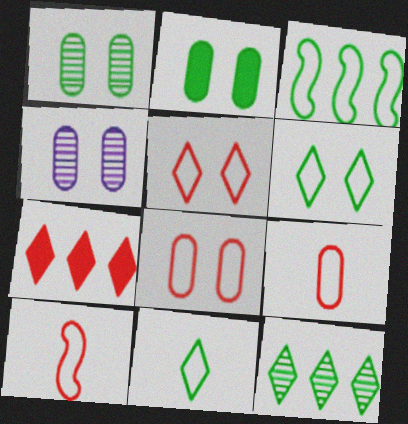[[2, 4, 8]]